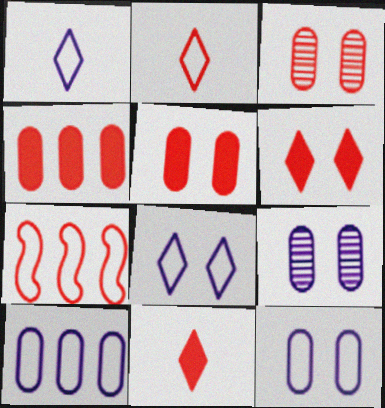[[3, 7, 11]]